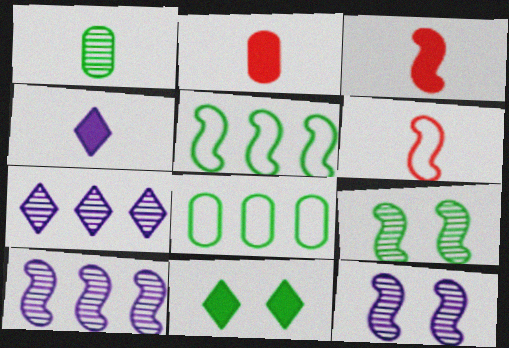[[1, 4, 6], 
[1, 5, 11], 
[3, 5, 12]]